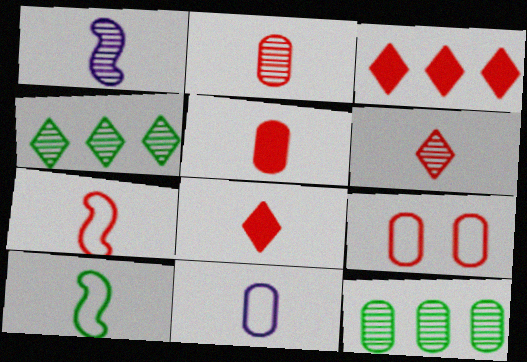[[2, 7, 8], 
[5, 6, 7]]